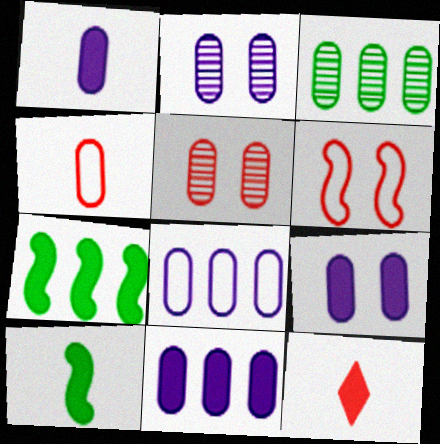[[1, 2, 8], 
[1, 9, 11], 
[1, 10, 12], 
[3, 4, 9], 
[7, 9, 12]]